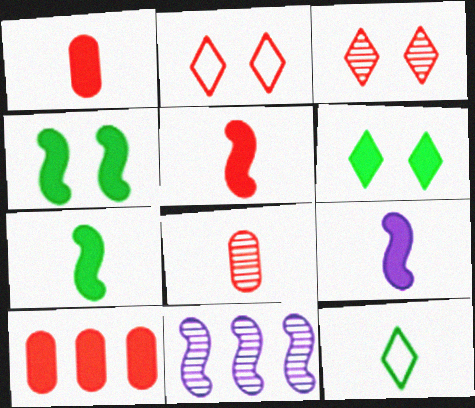[[5, 7, 9], 
[6, 9, 10], 
[8, 9, 12]]